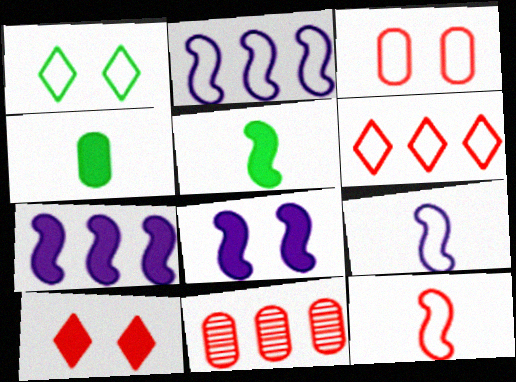[[3, 6, 12], 
[4, 7, 10], 
[10, 11, 12]]